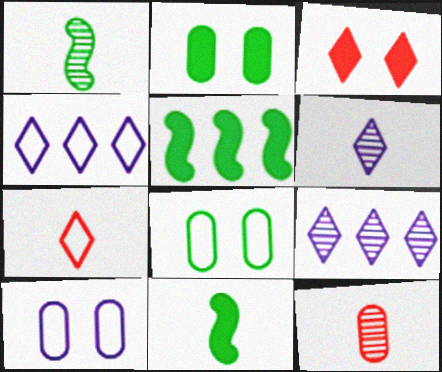[[1, 6, 12]]